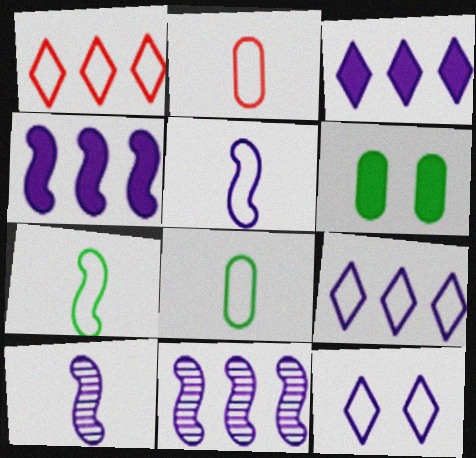[[1, 6, 10]]